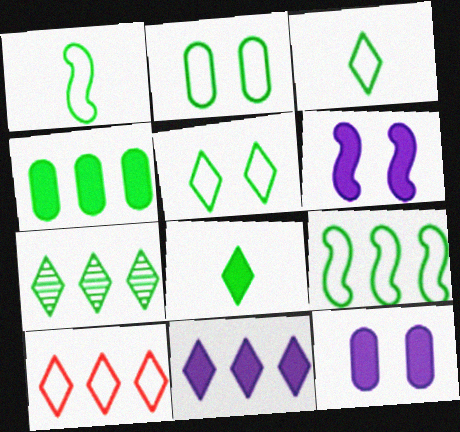[[2, 3, 9], 
[4, 7, 9], 
[5, 7, 8], 
[7, 10, 11]]